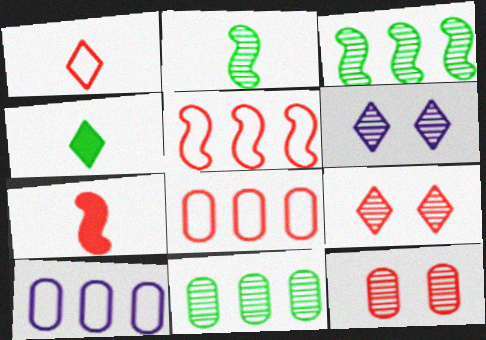[[7, 8, 9]]